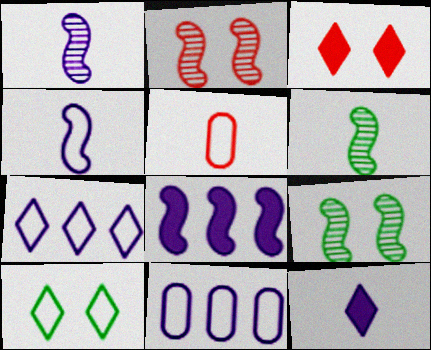[[3, 6, 11], 
[5, 6, 12]]